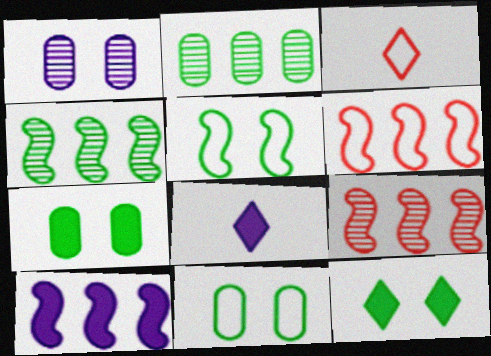[[4, 6, 10], 
[8, 9, 11]]